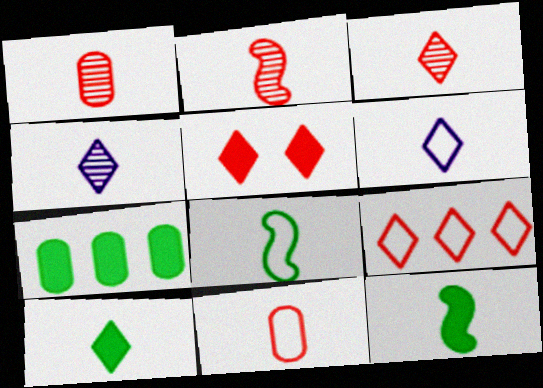[[1, 2, 3], 
[1, 6, 12], 
[3, 5, 9], 
[3, 6, 10], 
[4, 11, 12], 
[6, 8, 11]]